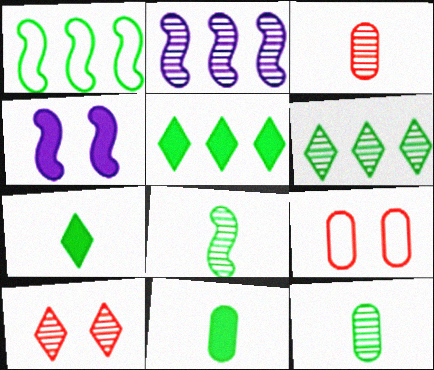[[2, 7, 9], 
[2, 10, 12]]